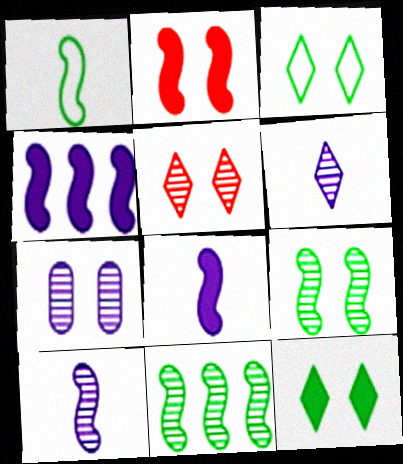[[2, 3, 7], 
[5, 7, 9]]